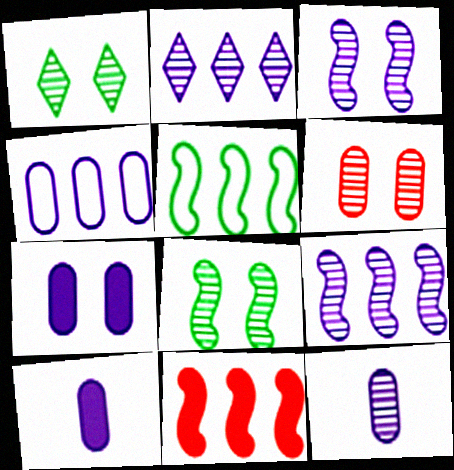[[1, 3, 6], 
[2, 3, 12], 
[4, 7, 12], 
[5, 9, 11]]